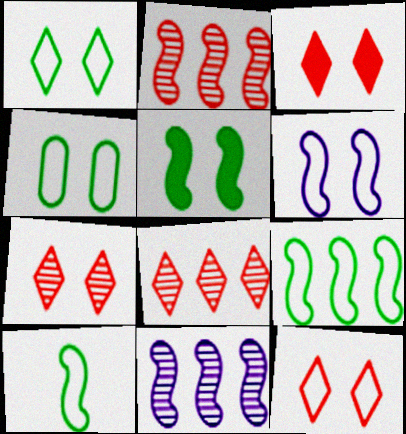[[3, 7, 12], 
[4, 6, 12]]